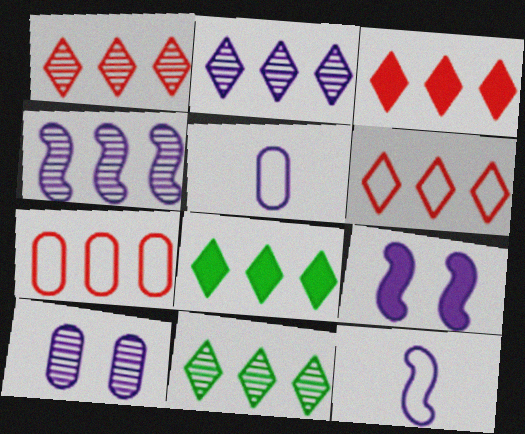[[1, 2, 11], 
[1, 3, 6], 
[2, 5, 9], 
[2, 6, 8], 
[4, 7, 8], 
[4, 9, 12]]